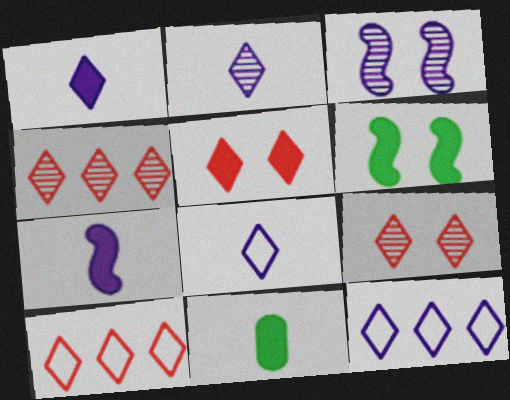[[1, 2, 8], 
[3, 10, 11]]